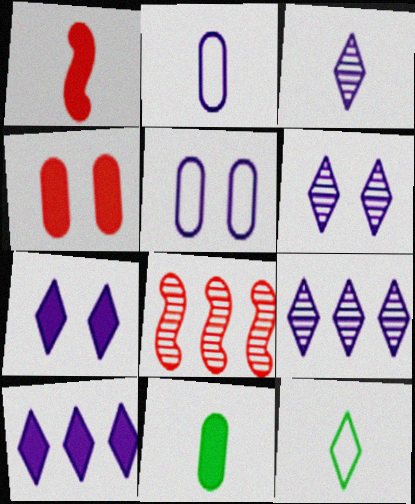[[3, 6, 9]]